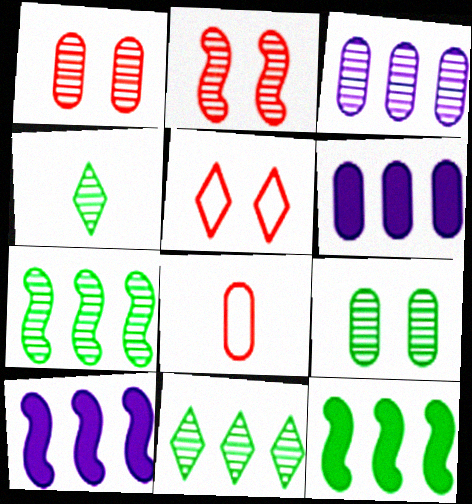[[2, 3, 4], 
[4, 7, 9], 
[6, 8, 9]]